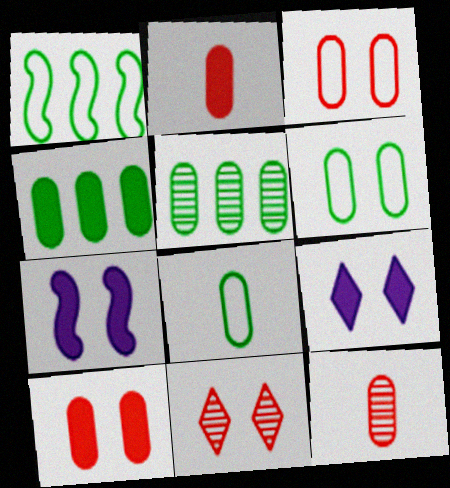[[1, 9, 12], 
[6, 7, 11]]